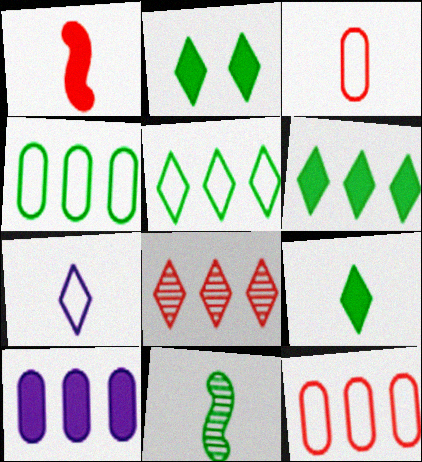[[1, 2, 10], 
[2, 4, 11], 
[2, 6, 9], 
[2, 7, 8]]